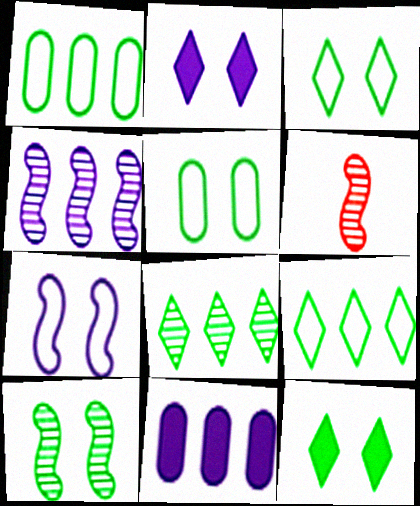[[1, 2, 6], 
[3, 6, 11], 
[4, 6, 10], 
[5, 10, 12]]